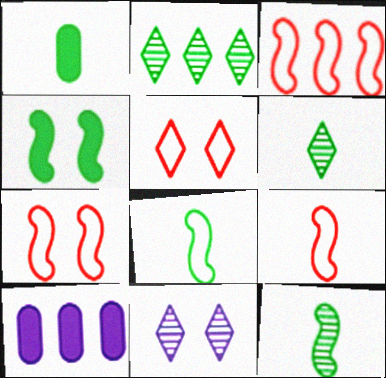[[1, 3, 11], 
[1, 6, 8], 
[2, 3, 10], 
[3, 7, 9], 
[5, 10, 12], 
[6, 7, 10]]